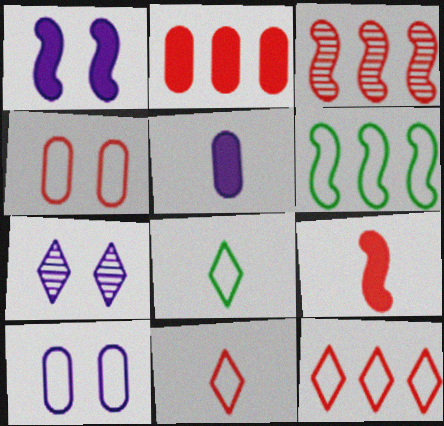[[1, 7, 10], 
[2, 3, 12], 
[6, 10, 11]]